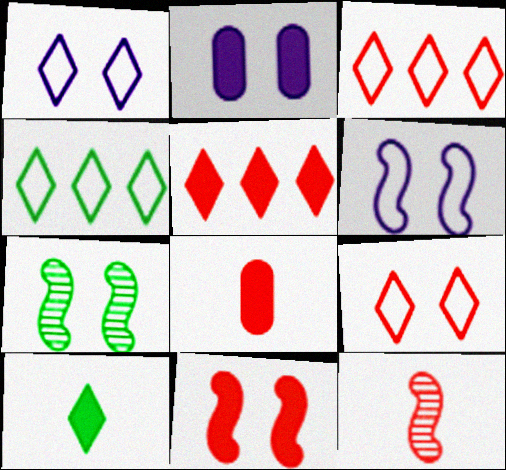[[2, 4, 12], 
[2, 7, 9], 
[5, 8, 11], 
[6, 7, 11]]